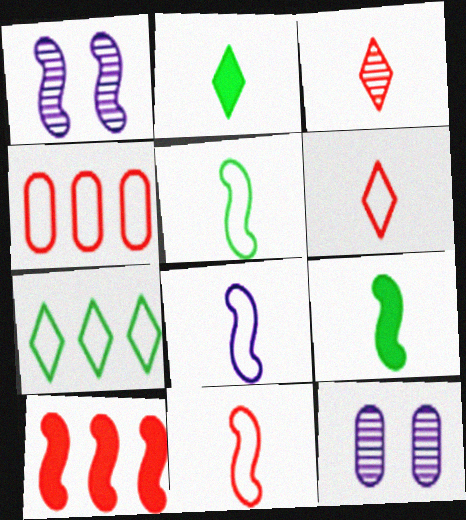[[1, 2, 4], 
[1, 5, 10], 
[5, 8, 11]]